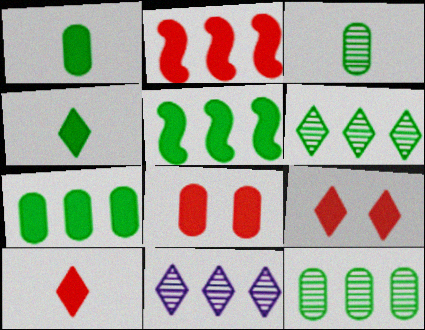[[2, 8, 10]]